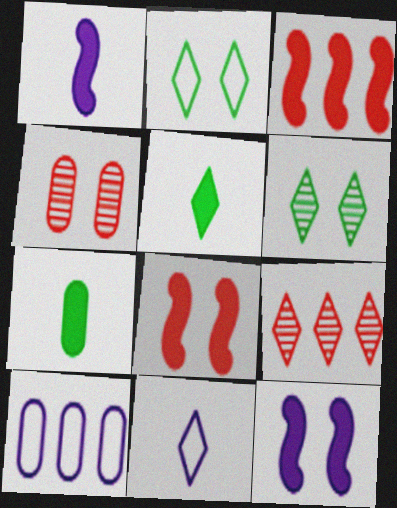[[2, 4, 12], 
[4, 7, 10]]